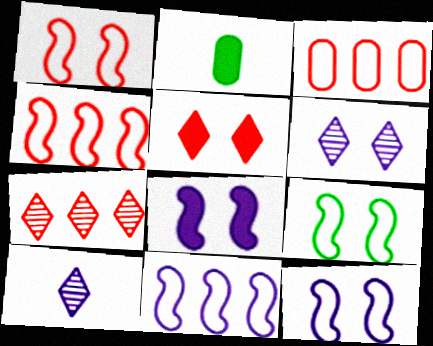[[1, 9, 12], 
[2, 4, 6], 
[2, 7, 12]]